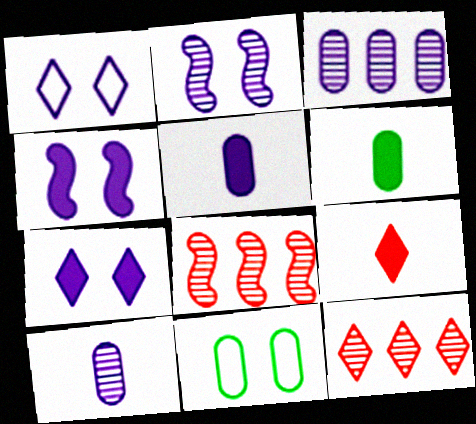[[1, 6, 8]]